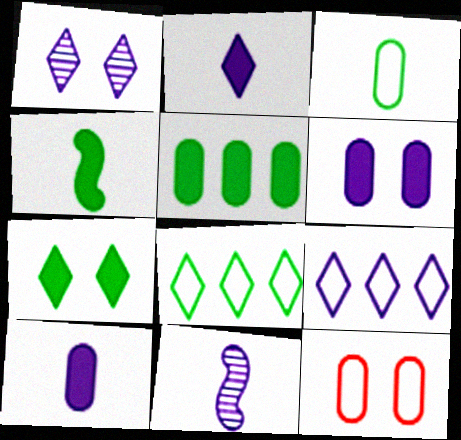[[1, 2, 9], 
[4, 5, 7], 
[6, 9, 11]]